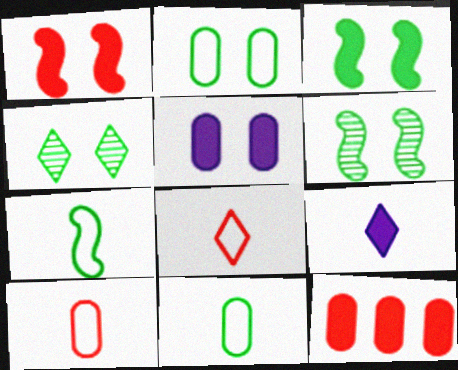[[2, 3, 4], 
[3, 9, 12]]